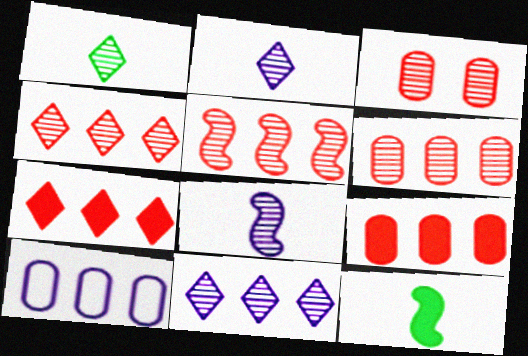[[4, 5, 6]]